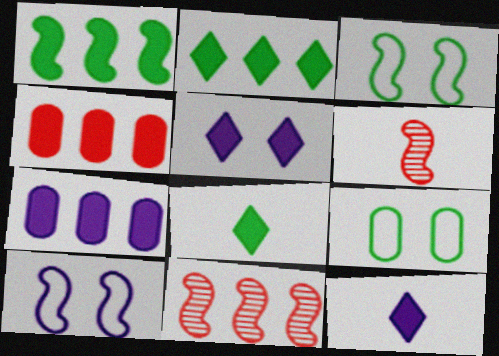[[1, 6, 10], 
[9, 11, 12]]